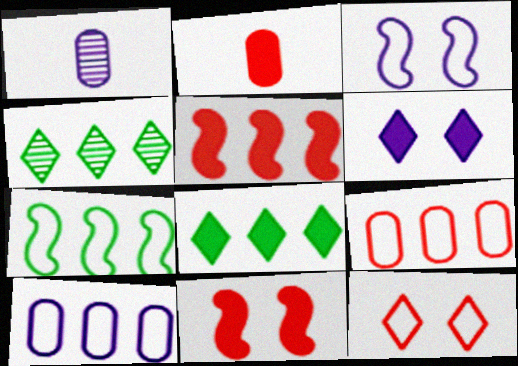[[2, 3, 4], 
[4, 5, 10]]